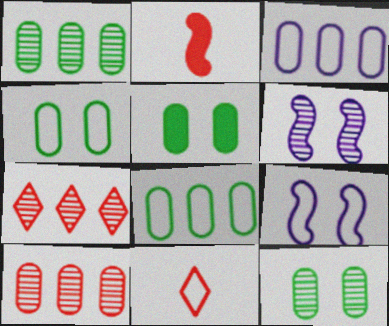[[4, 5, 12], 
[8, 9, 11]]